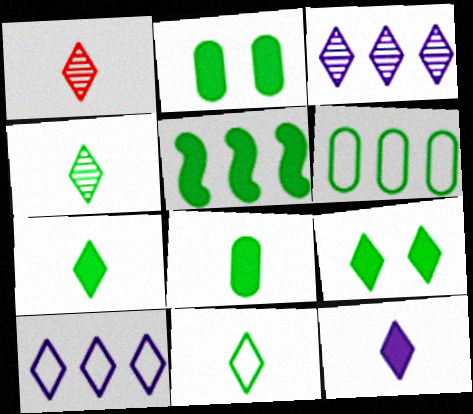[[1, 9, 10], 
[1, 11, 12], 
[2, 5, 7], 
[4, 7, 11], 
[5, 8, 9]]